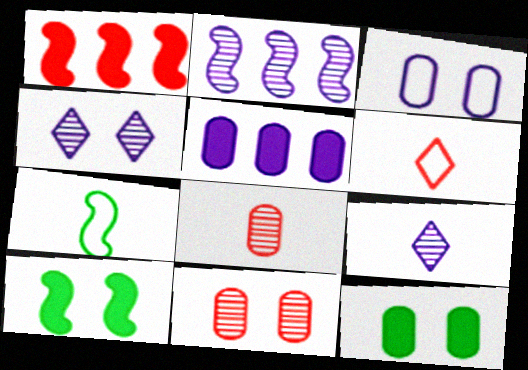[[1, 6, 11], 
[2, 6, 12], 
[3, 11, 12]]